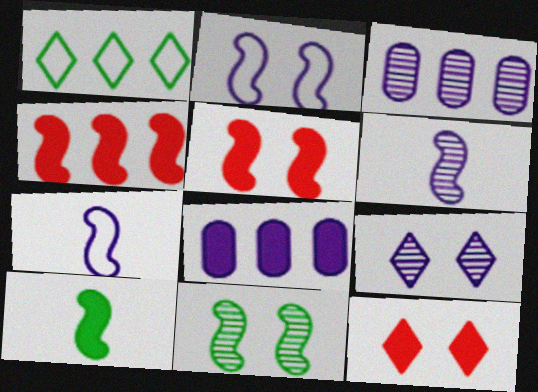[[1, 3, 4], 
[2, 5, 11], 
[3, 6, 9], 
[4, 7, 11], 
[7, 8, 9], 
[8, 10, 12]]